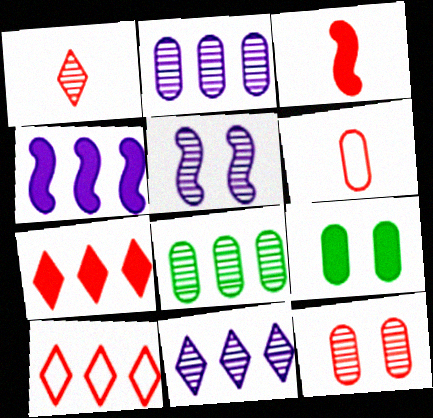[[1, 3, 6], 
[1, 5, 8], 
[2, 6, 9], 
[3, 10, 12], 
[4, 8, 10]]